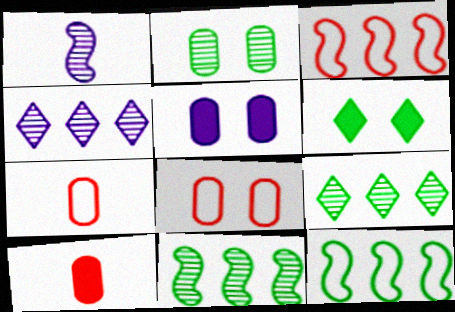[[2, 5, 8]]